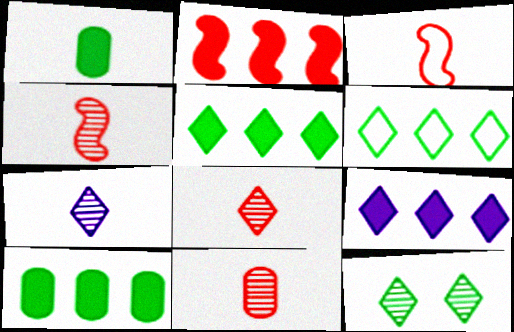[[1, 3, 7], 
[2, 9, 10], 
[4, 8, 11]]